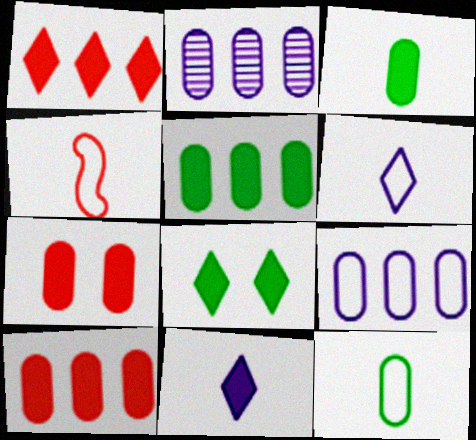[[1, 8, 11], 
[2, 4, 8], 
[2, 7, 12], 
[4, 6, 12]]